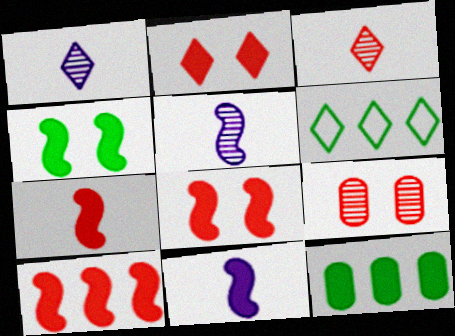[[1, 2, 6], 
[2, 11, 12], 
[4, 10, 11], 
[6, 9, 11], 
[7, 8, 10]]